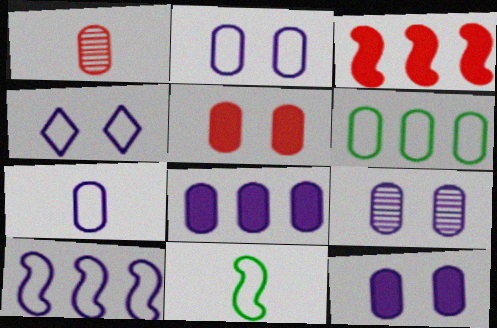[[1, 6, 12], 
[2, 9, 12], 
[4, 7, 10], 
[7, 8, 9]]